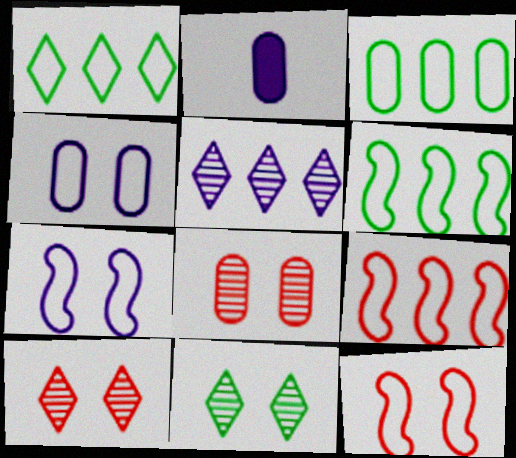[[1, 3, 6], 
[2, 3, 8], 
[2, 5, 7], 
[2, 6, 10], 
[2, 9, 11]]